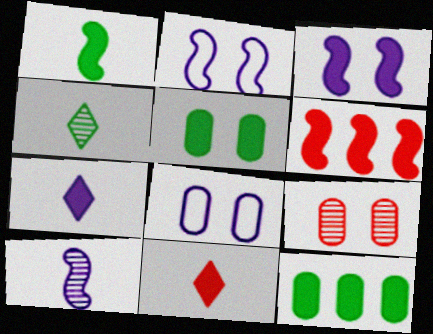[[1, 3, 6], 
[3, 11, 12], 
[4, 6, 8], 
[5, 6, 7], 
[5, 8, 9]]